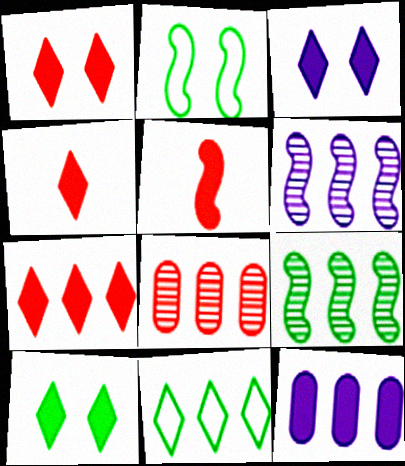[[1, 3, 10], 
[1, 4, 7], 
[2, 5, 6], 
[5, 10, 12]]